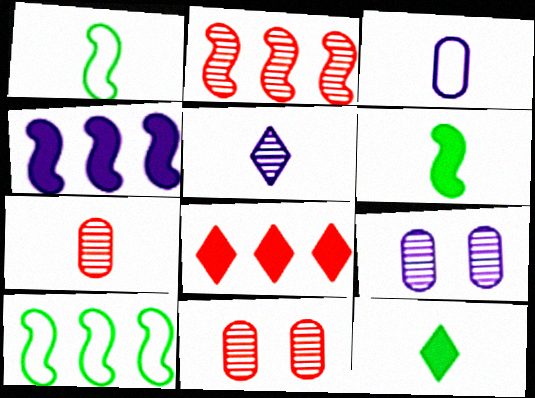[[1, 8, 9], 
[2, 4, 10]]